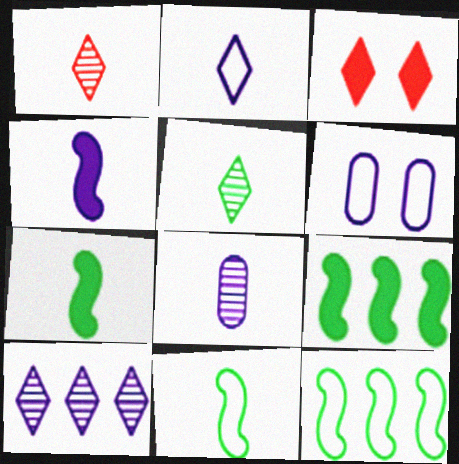[[1, 6, 9], 
[2, 4, 8], 
[3, 8, 12], 
[4, 6, 10]]